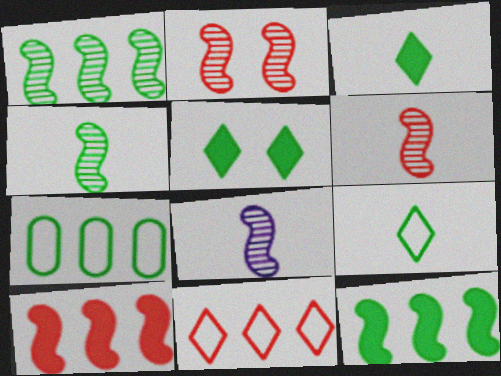[[1, 2, 8], 
[4, 5, 7], 
[4, 6, 8]]